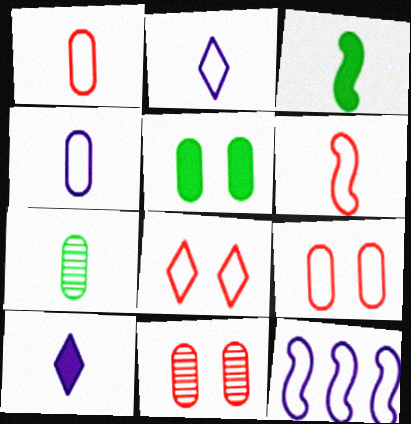[[6, 7, 10]]